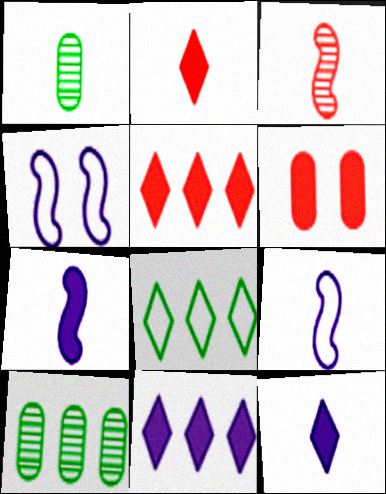[[1, 2, 9], 
[1, 4, 5], 
[2, 4, 10]]